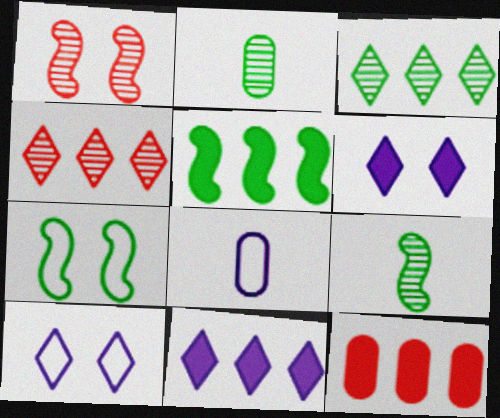[[5, 7, 9], 
[5, 11, 12], 
[9, 10, 12]]